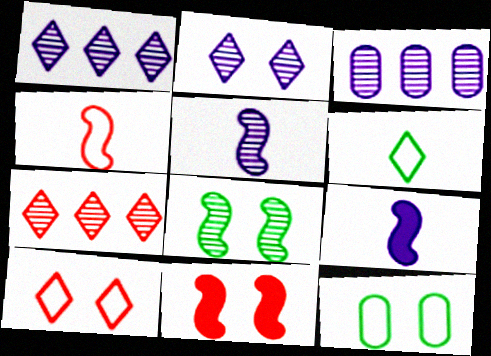[[2, 3, 5], 
[2, 11, 12], 
[3, 6, 11], 
[7, 9, 12]]